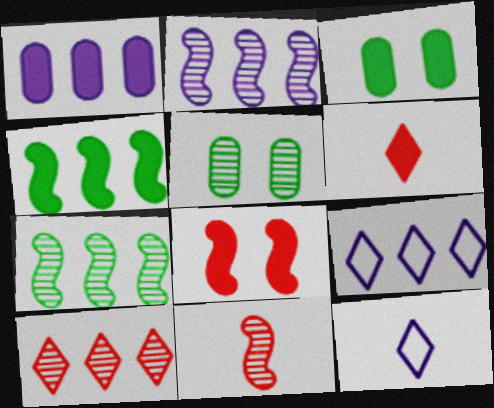[[1, 2, 9], 
[3, 9, 11]]